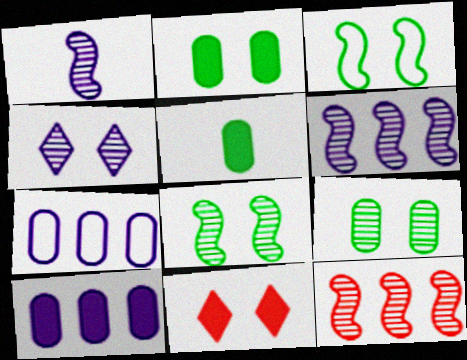[[1, 8, 12]]